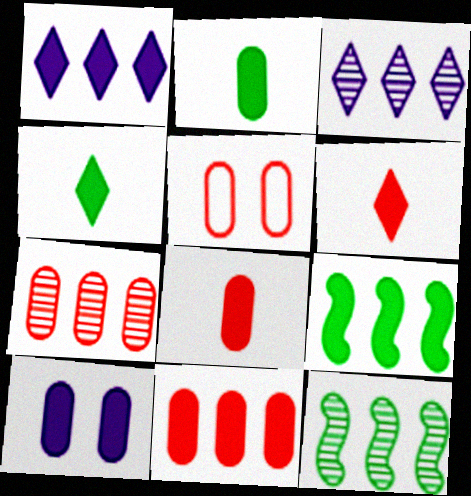[[1, 9, 11], 
[2, 10, 11], 
[3, 7, 12], 
[5, 7, 8], 
[6, 9, 10]]